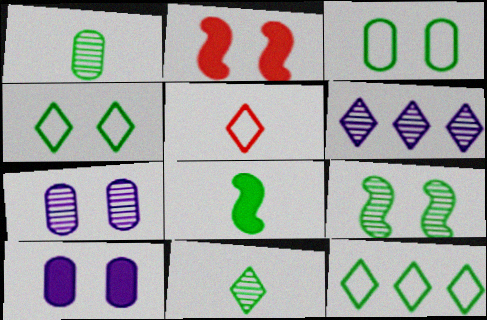[[2, 4, 7]]